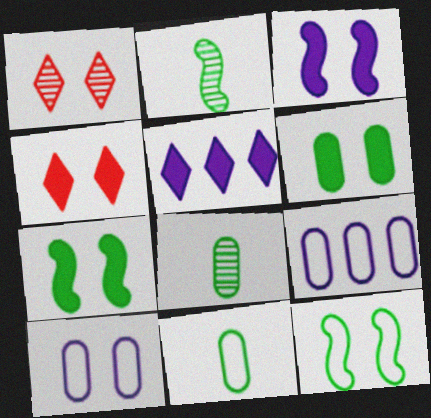[[1, 7, 10], 
[2, 4, 9], 
[3, 4, 6]]